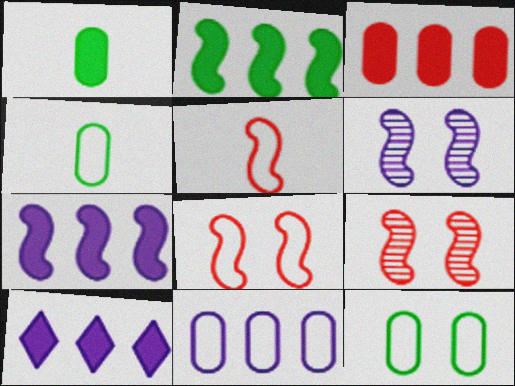[[2, 3, 10], 
[2, 5, 6], 
[4, 9, 10]]